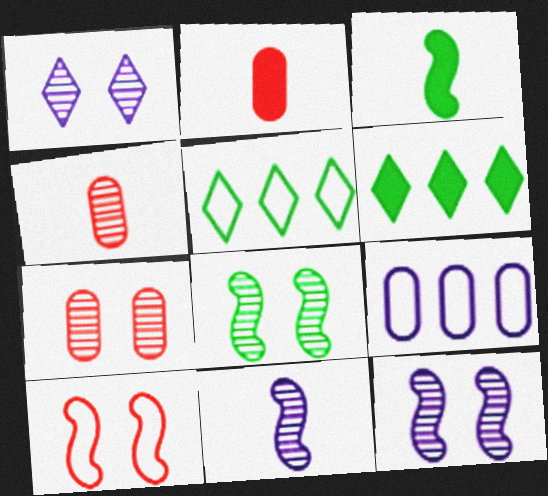[[1, 7, 8], 
[2, 5, 12]]